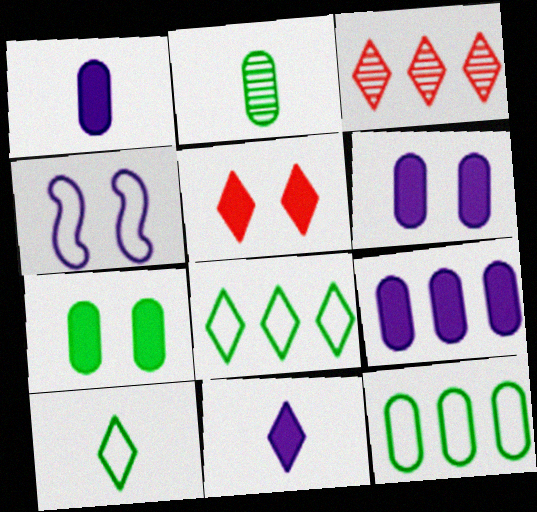[[1, 6, 9], 
[2, 7, 12]]